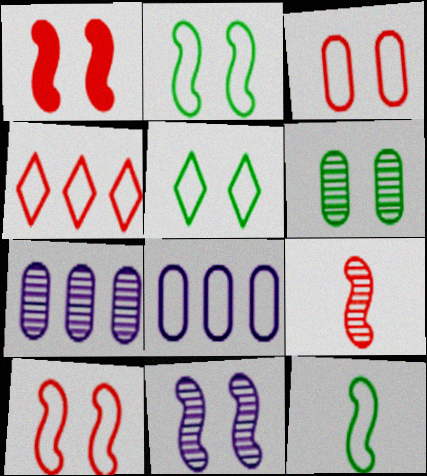[[1, 2, 11]]